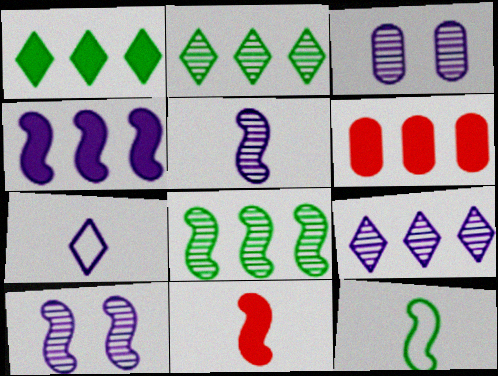[[1, 4, 6], 
[3, 4, 7], 
[3, 5, 9], 
[5, 11, 12]]